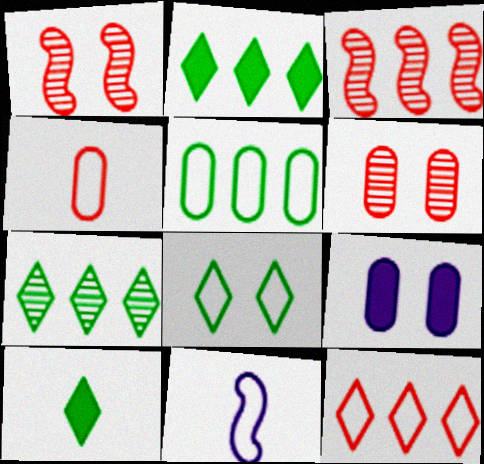[[1, 8, 9], 
[2, 6, 11], 
[7, 8, 10]]